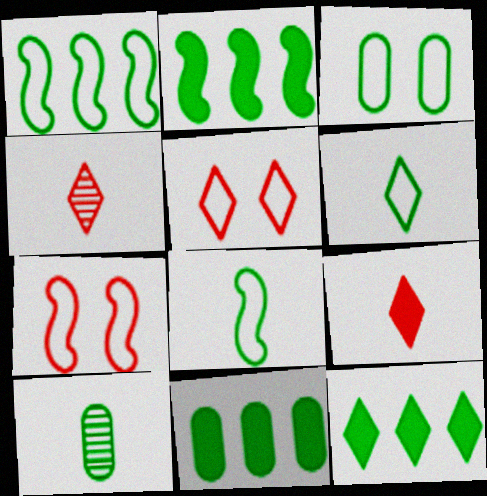[[1, 3, 6], 
[2, 11, 12], 
[3, 10, 11]]